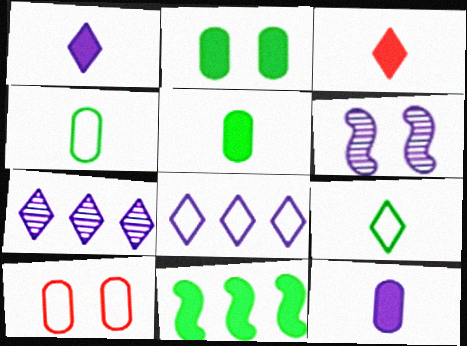[[6, 8, 12]]